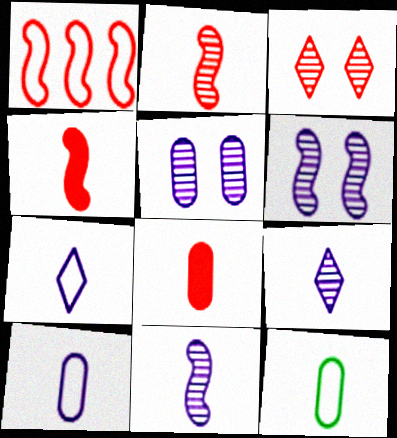[[1, 3, 8], 
[4, 9, 12]]